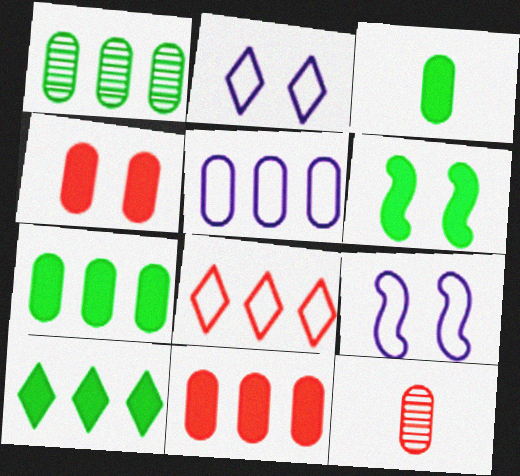[[1, 5, 11], 
[3, 6, 10], 
[9, 10, 12]]